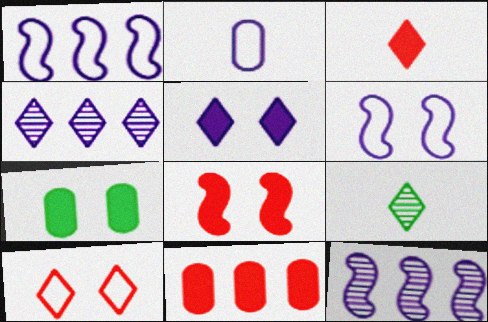[[2, 5, 12], 
[3, 8, 11], 
[5, 7, 8], 
[6, 9, 11]]